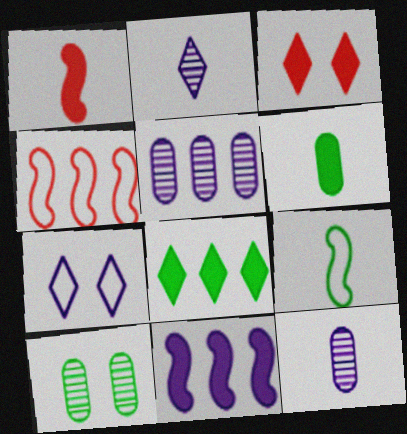[[3, 5, 9], 
[3, 6, 11], 
[4, 5, 8], 
[7, 11, 12], 
[8, 9, 10]]